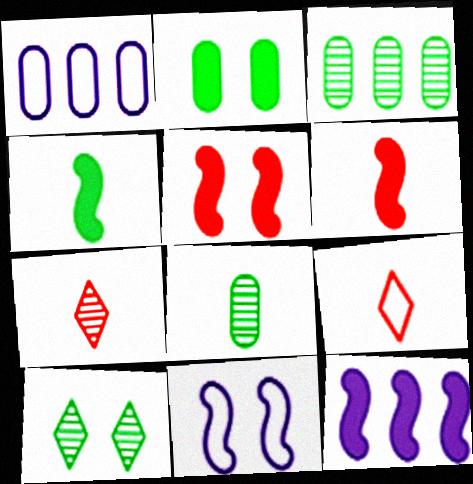[[1, 6, 10], 
[4, 5, 12]]